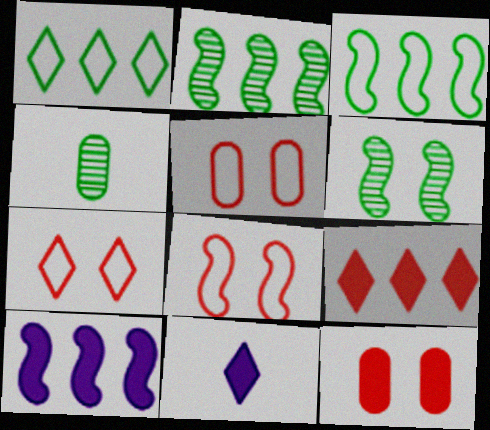[[2, 5, 11], 
[4, 7, 10], 
[5, 7, 8]]